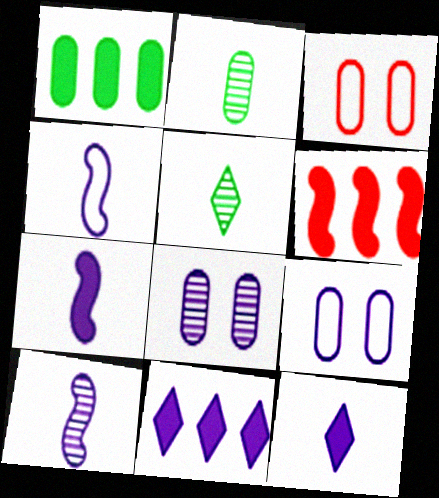[[1, 6, 11], 
[4, 7, 10], 
[4, 8, 11], 
[5, 6, 9], 
[9, 10, 11]]